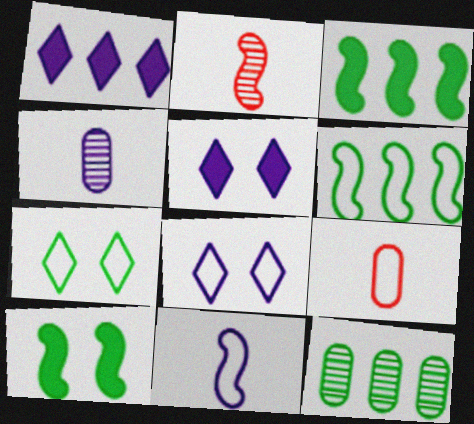[[6, 8, 9]]